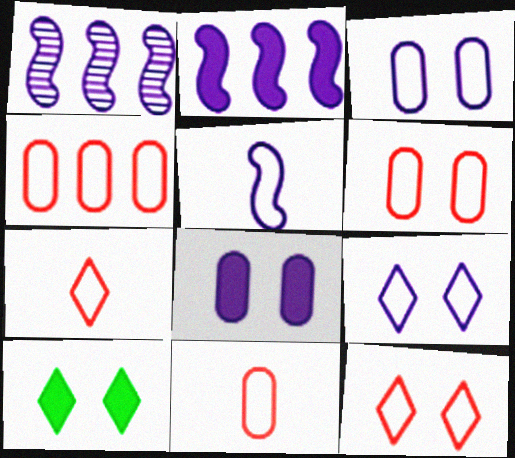[[1, 10, 11], 
[4, 6, 11]]